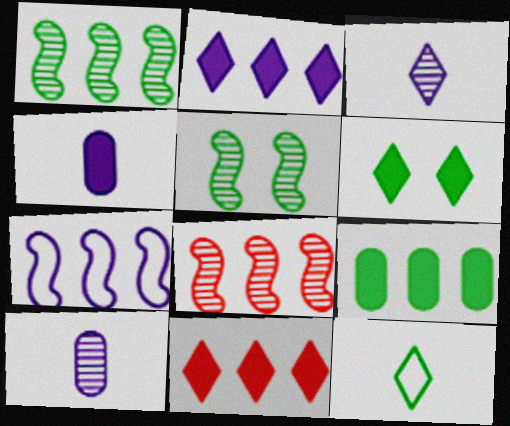[[5, 9, 12]]